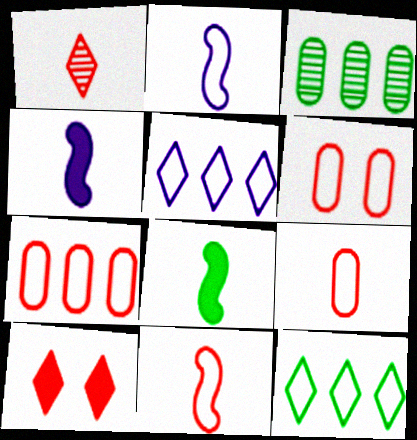[[2, 3, 10], 
[2, 6, 12], 
[6, 7, 9]]